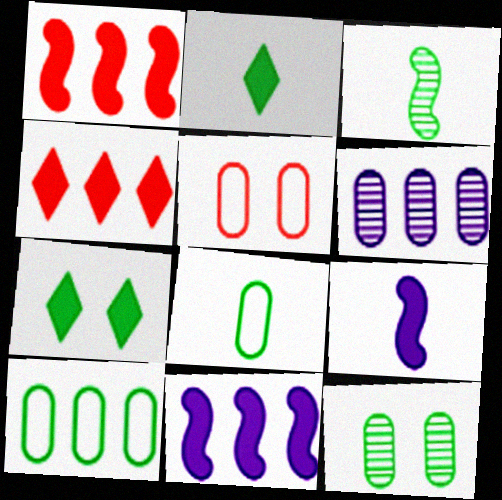[[2, 3, 8], 
[3, 7, 10]]